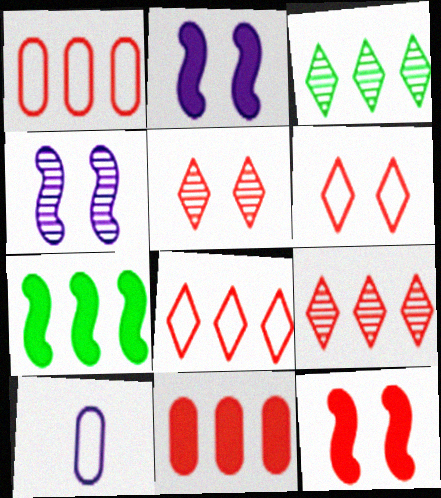[[3, 10, 12], 
[5, 7, 10]]